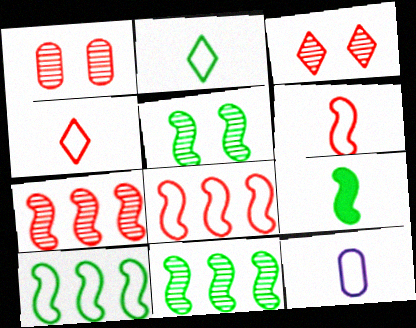[[2, 6, 12], 
[5, 9, 10]]